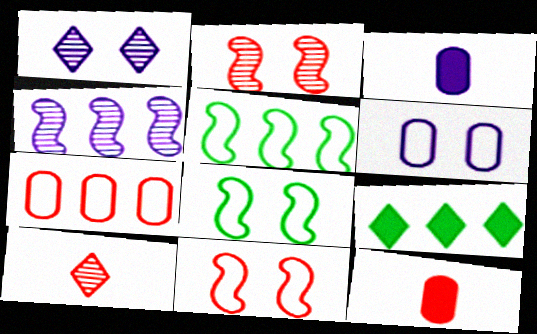[[1, 5, 12], 
[4, 7, 9]]